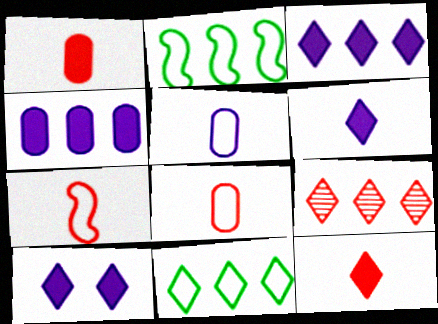[[2, 4, 9], 
[3, 6, 10], 
[3, 9, 11]]